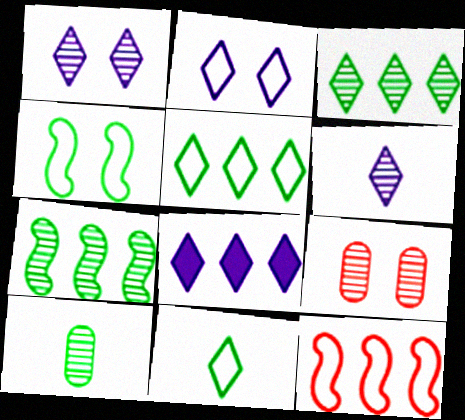[[2, 6, 8], 
[6, 7, 9]]